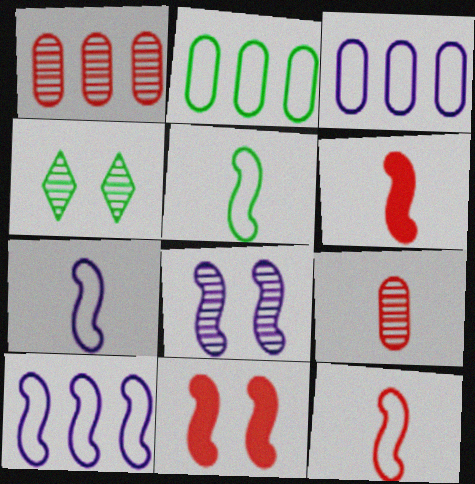[[3, 4, 6], 
[5, 7, 12]]